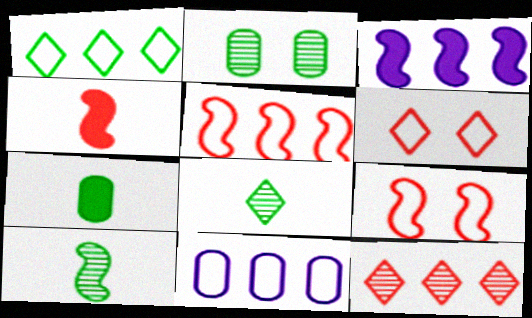[[1, 5, 11], 
[3, 9, 10]]